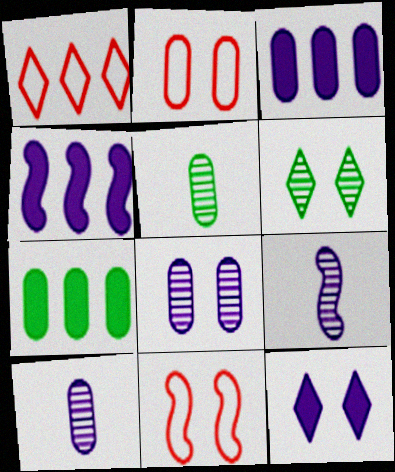[[2, 3, 5], 
[2, 7, 10]]